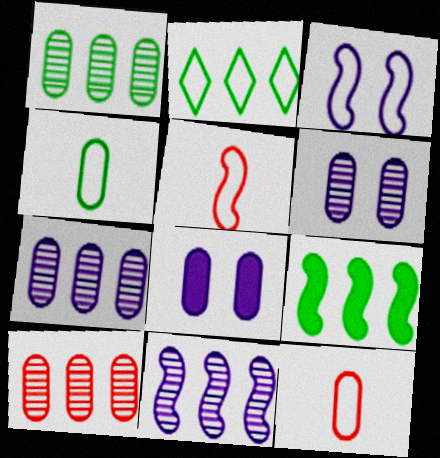[[1, 2, 9], 
[1, 7, 10], 
[1, 8, 12], 
[2, 3, 12], 
[4, 8, 10]]